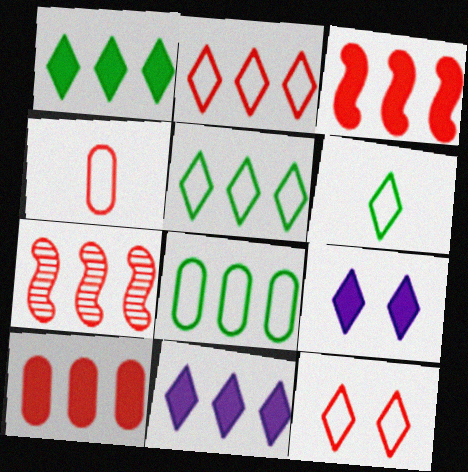[[2, 7, 10], 
[7, 8, 11]]